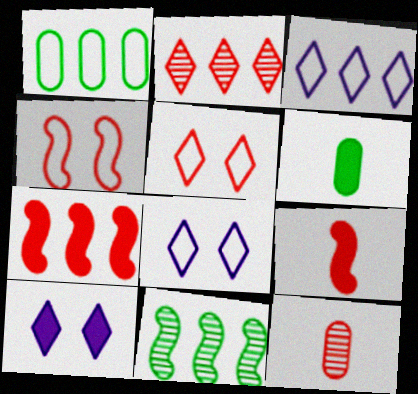[[5, 7, 12], 
[6, 7, 10]]